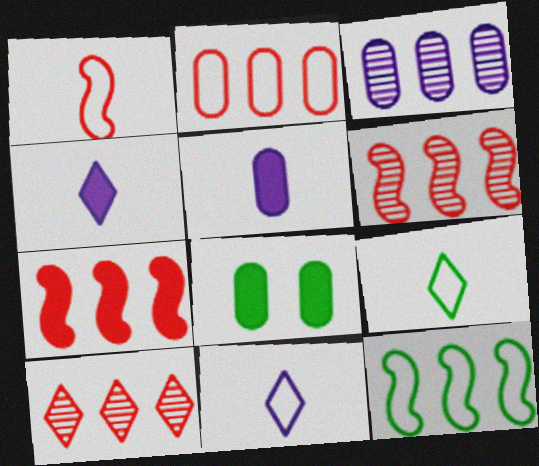[[2, 7, 10], 
[4, 7, 8], 
[6, 8, 11]]